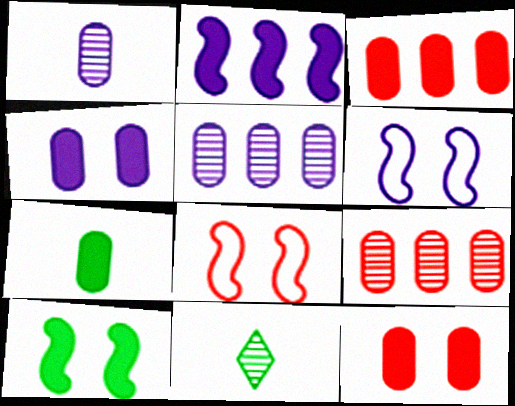[[3, 4, 7], 
[3, 6, 11]]